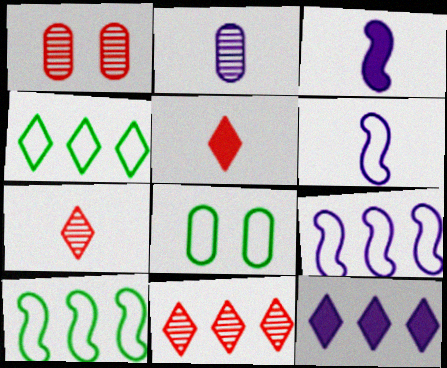[[1, 3, 4], 
[3, 8, 11], 
[4, 11, 12]]